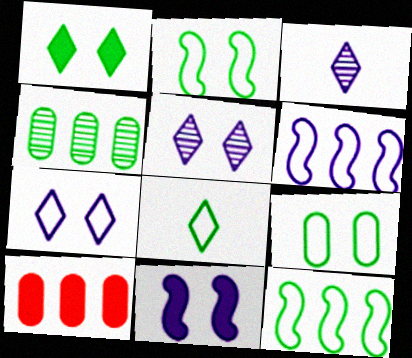[[2, 3, 10], 
[8, 9, 12]]